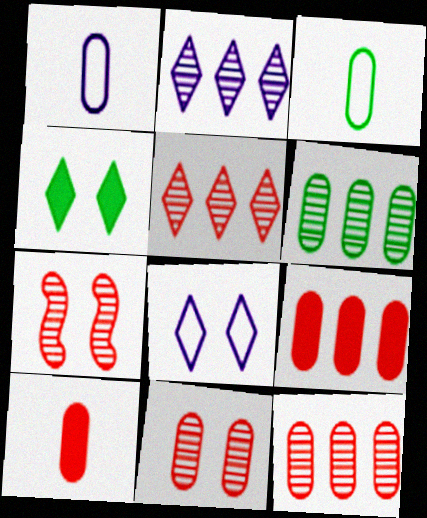[]